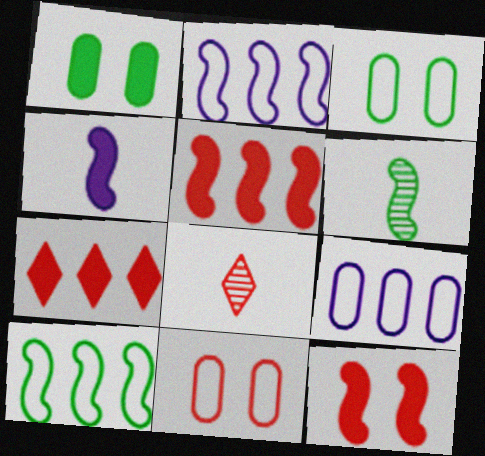[[1, 2, 8], 
[1, 4, 7], 
[2, 6, 12], 
[5, 8, 11]]